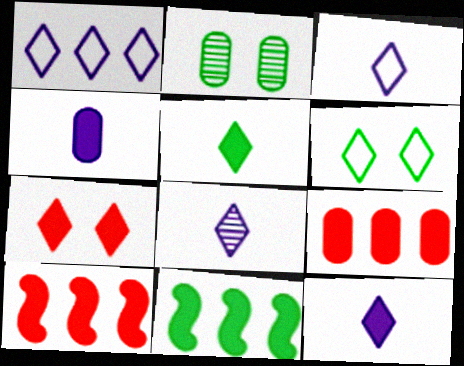[[2, 3, 10], 
[3, 8, 12], 
[4, 7, 11]]